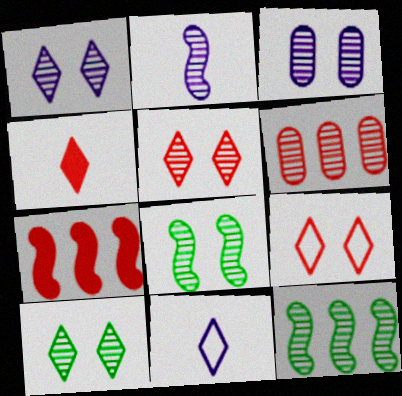[[1, 5, 10], 
[2, 6, 10], 
[3, 5, 8]]